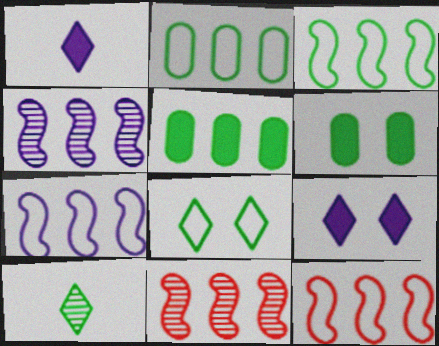[[3, 6, 10], 
[3, 7, 12]]